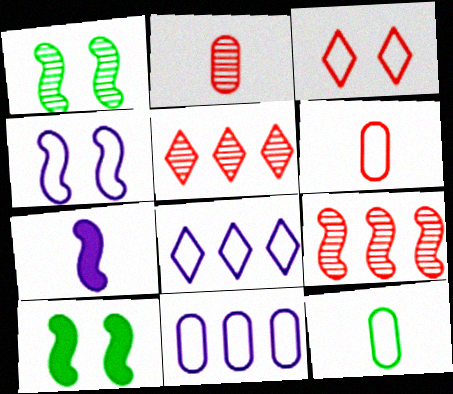[[2, 8, 10]]